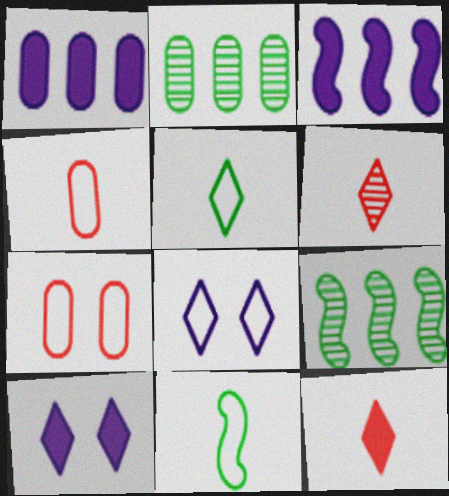[[4, 9, 10]]